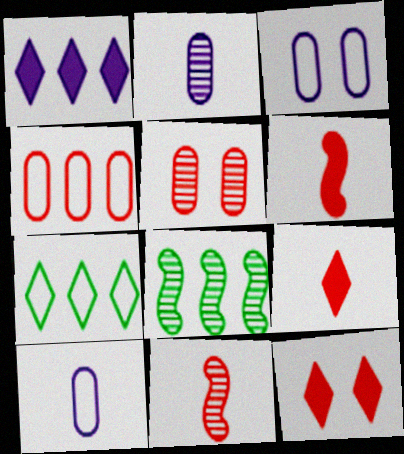[[1, 4, 8], 
[3, 8, 9], 
[4, 11, 12], 
[8, 10, 12]]